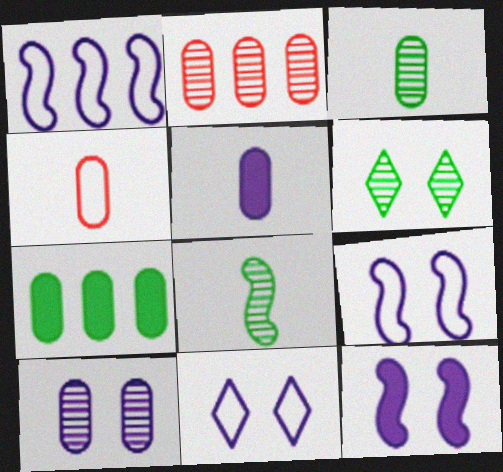[[2, 3, 10], 
[3, 4, 5], 
[4, 7, 10], 
[10, 11, 12]]